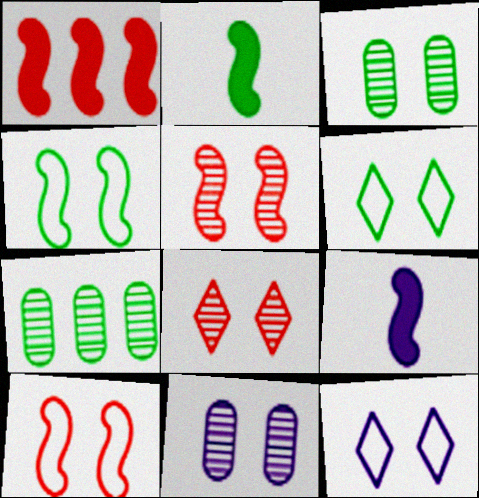[[2, 6, 7]]